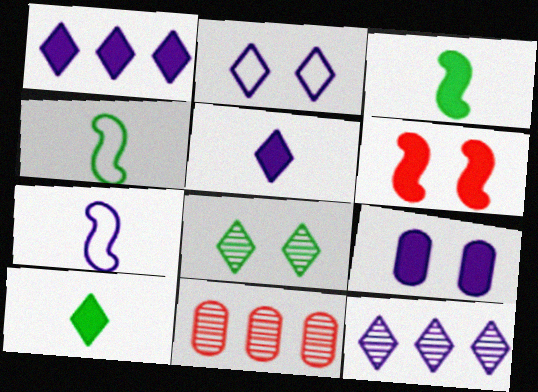[[2, 3, 11], 
[2, 5, 12], 
[7, 9, 12]]